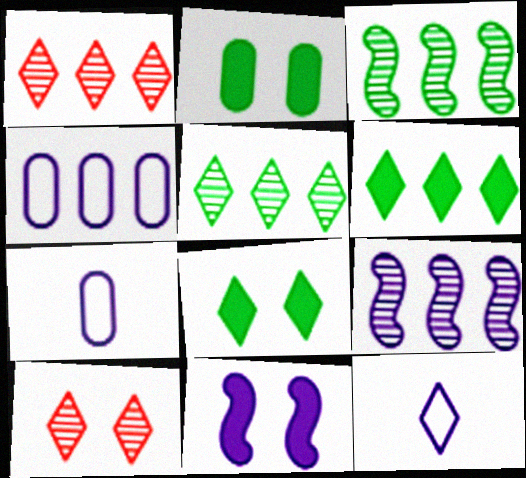[[1, 8, 12], 
[6, 10, 12]]